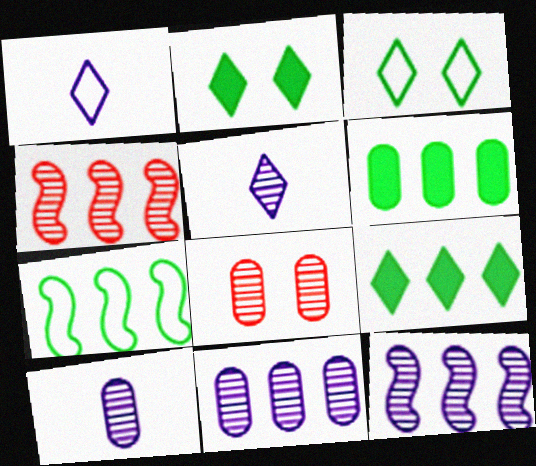[]